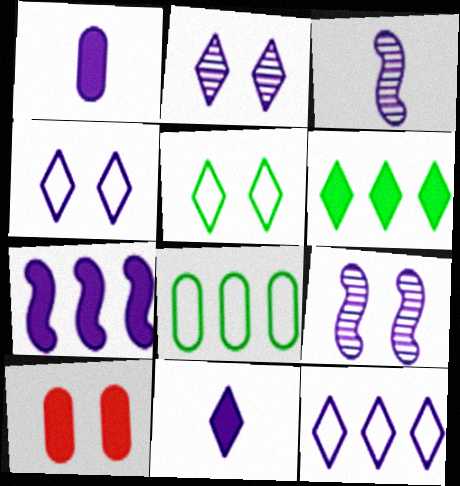[[1, 9, 12], 
[2, 11, 12], 
[5, 9, 10]]